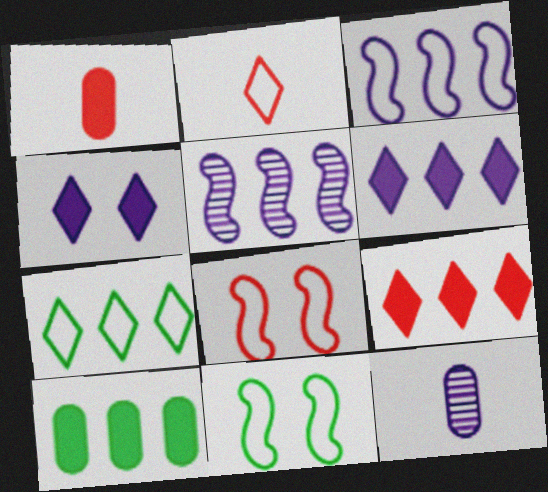[[3, 4, 12], 
[9, 11, 12]]